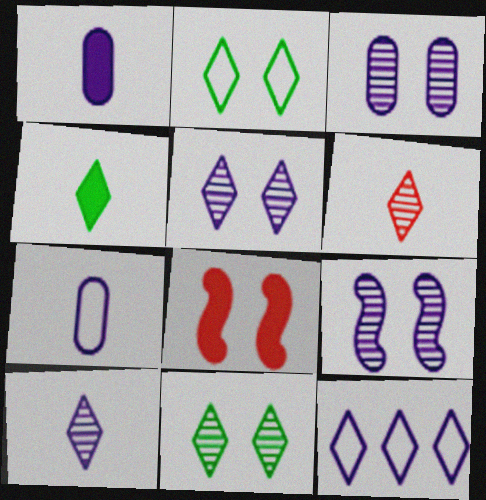[[1, 9, 12], 
[2, 3, 8], 
[3, 5, 9]]